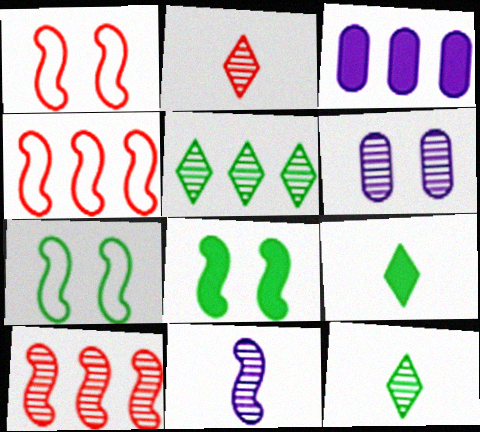[[1, 3, 12], 
[2, 3, 7], 
[3, 4, 5], 
[4, 6, 9], 
[4, 8, 11], 
[6, 10, 12]]